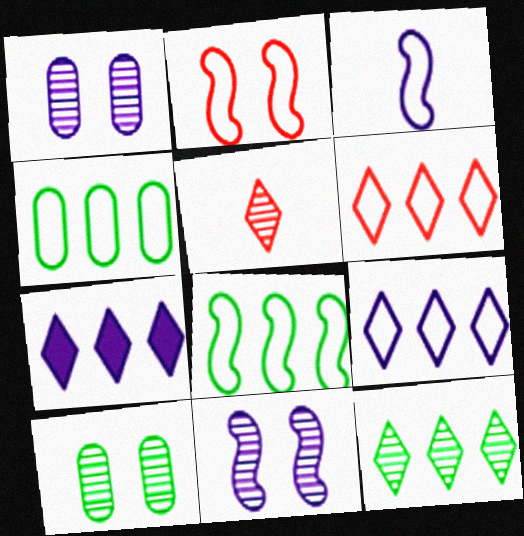[[1, 3, 7], 
[2, 3, 8], 
[6, 7, 12]]